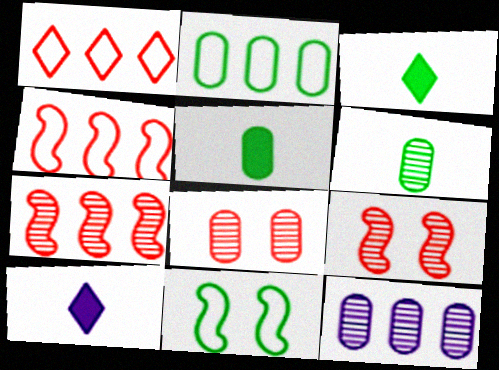[[2, 9, 10], 
[6, 8, 12]]